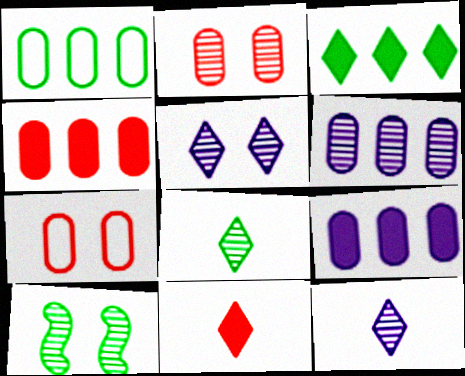[[1, 4, 6], 
[2, 5, 10]]